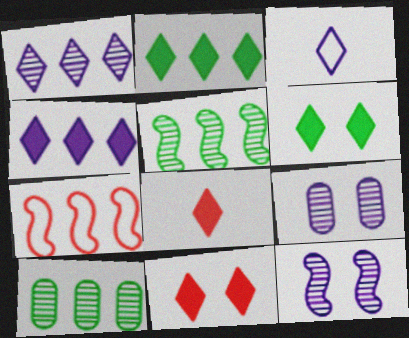[[4, 6, 8], 
[4, 7, 10]]